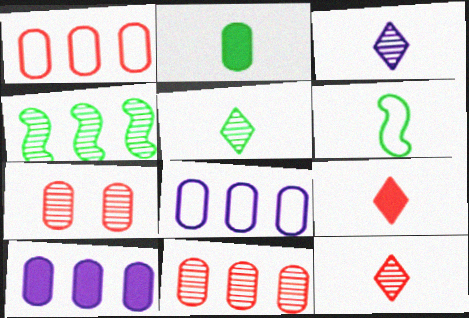[[2, 5, 6], 
[2, 7, 8], 
[3, 4, 7], 
[3, 5, 12]]